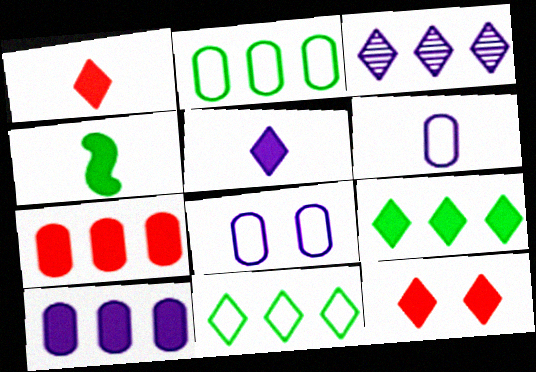[[4, 10, 12], 
[5, 9, 12]]